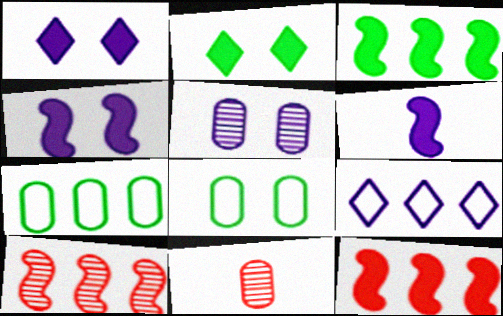[[5, 6, 9]]